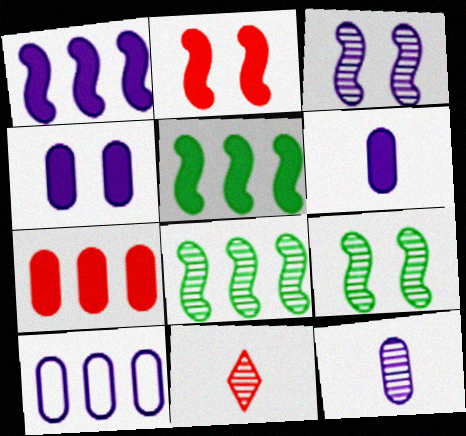[[4, 10, 12]]